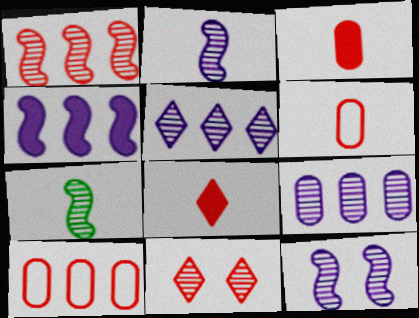[[1, 7, 12], 
[7, 9, 11]]